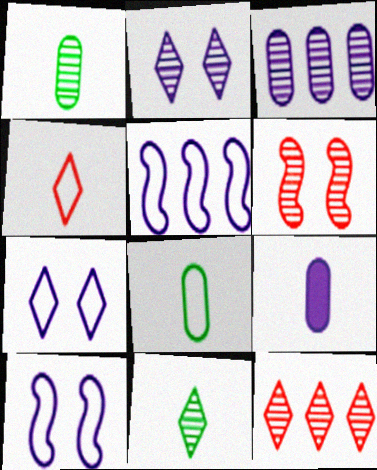[[2, 5, 9], 
[2, 11, 12], 
[3, 6, 11]]